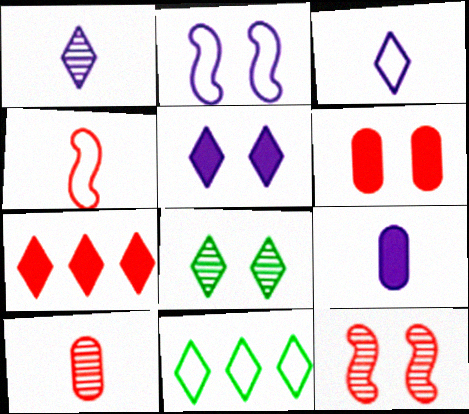[[2, 6, 8], 
[3, 7, 8], 
[9, 11, 12]]